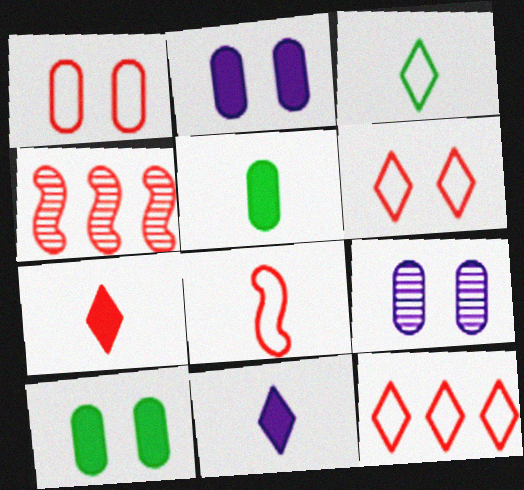[[1, 4, 7], 
[1, 8, 12], 
[1, 9, 10], 
[2, 3, 4]]